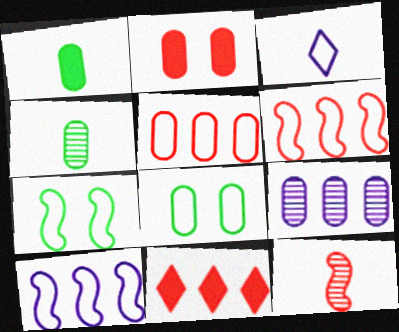[[1, 3, 12], 
[3, 5, 7], 
[3, 6, 8]]